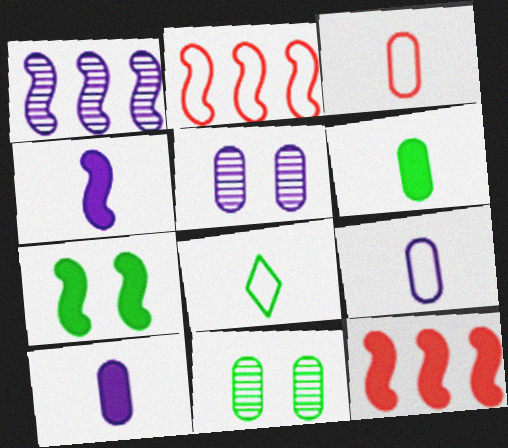[[4, 7, 12], 
[5, 8, 12]]